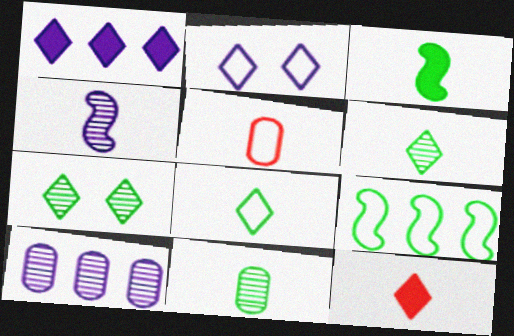[[2, 5, 9], 
[3, 8, 11]]